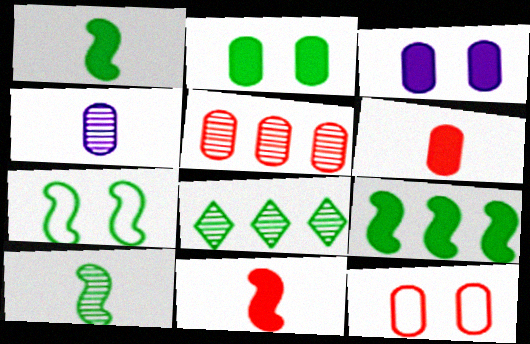[[5, 6, 12], 
[7, 9, 10]]